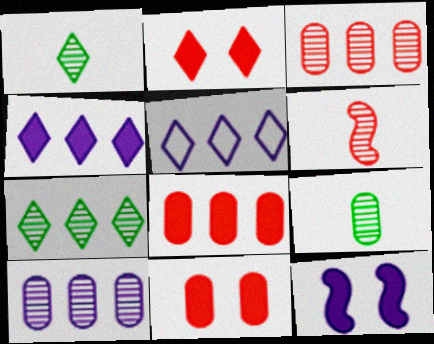[[1, 2, 5]]